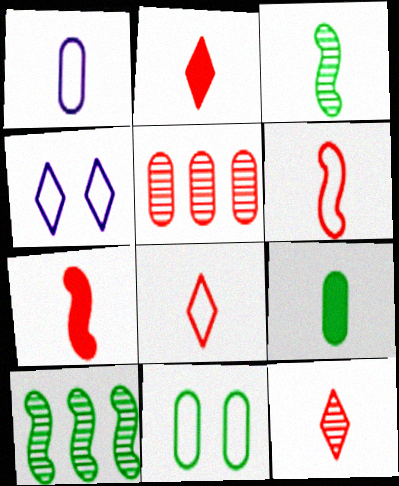[[1, 2, 3], 
[2, 8, 12]]